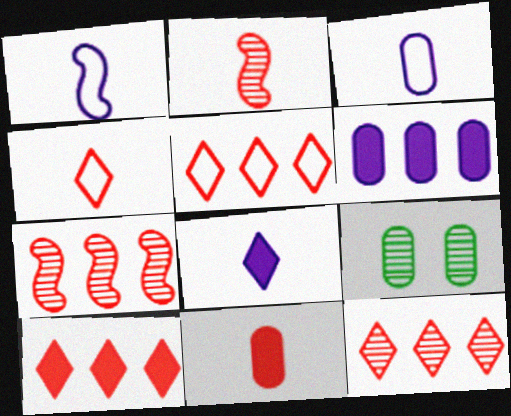[[1, 9, 10], 
[2, 4, 11], 
[5, 10, 12]]